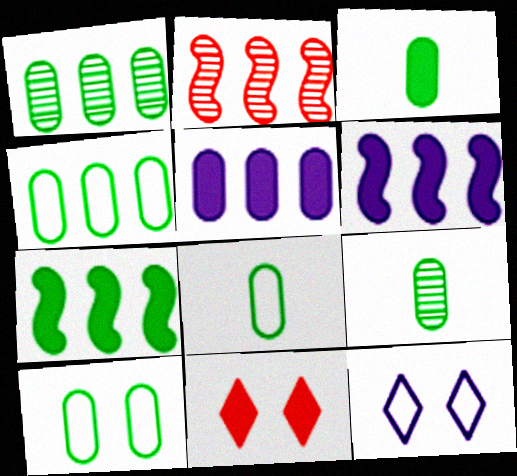[[1, 3, 10], 
[2, 3, 12], 
[3, 6, 11], 
[3, 8, 9], 
[4, 8, 10]]